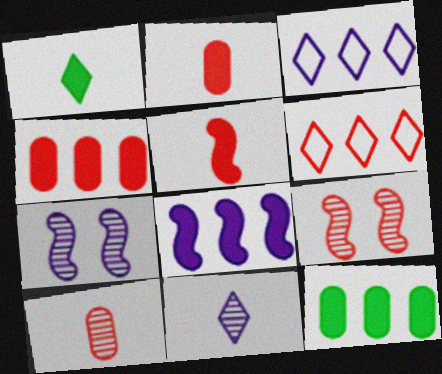[[2, 6, 9]]